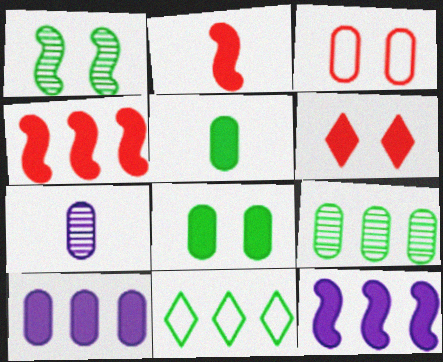[[1, 5, 11], 
[5, 6, 12]]